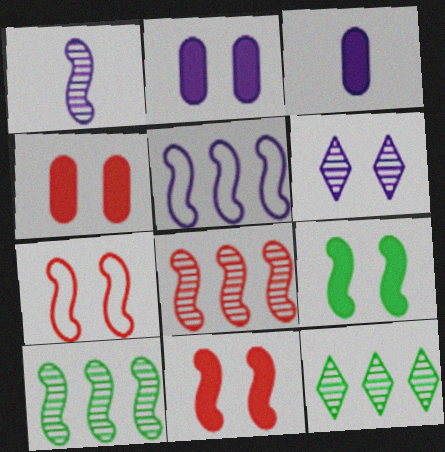[[3, 5, 6], 
[3, 7, 12]]